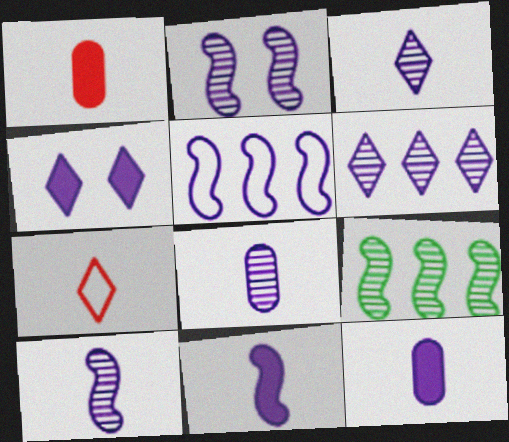[[2, 5, 11], 
[2, 6, 8], 
[3, 8, 10], 
[4, 5, 8]]